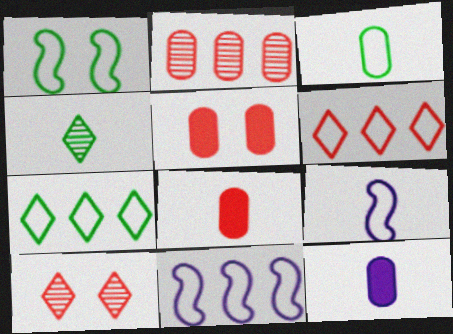[[1, 3, 7], 
[4, 5, 11], 
[4, 8, 9]]